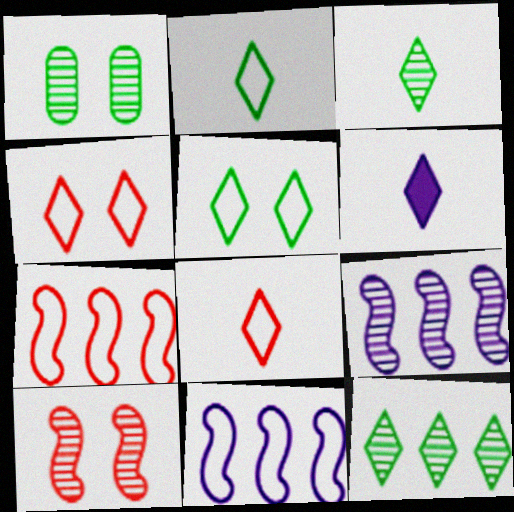[[1, 6, 7], 
[3, 6, 8], 
[4, 6, 12]]